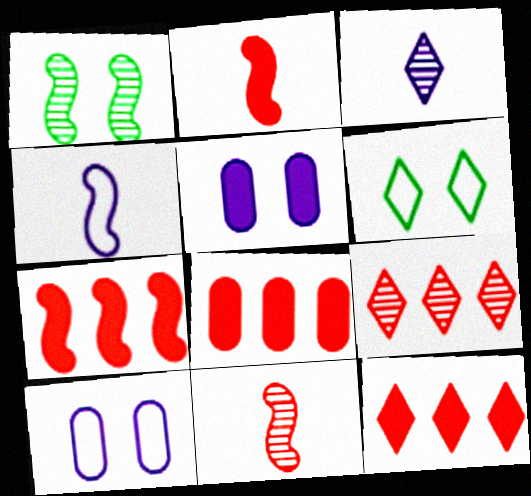[[1, 4, 7], 
[3, 6, 12], 
[7, 8, 12]]